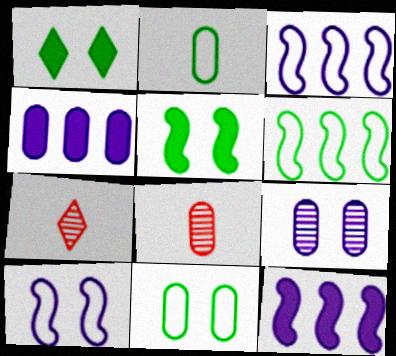[[1, 3, 8], 
[4, 8, 11], 
[7, 11, 12]]